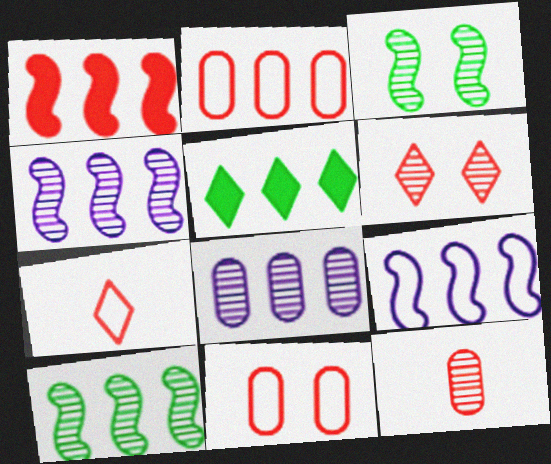[[1, 9, 10], 
[2, 4, 5]]